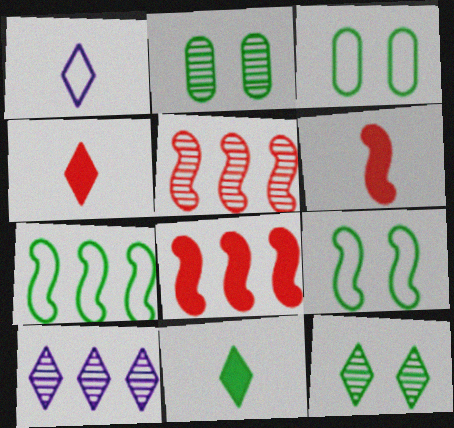[[1, 2, 8], 
[2, 7, 11], 
[3, 6, 10]]